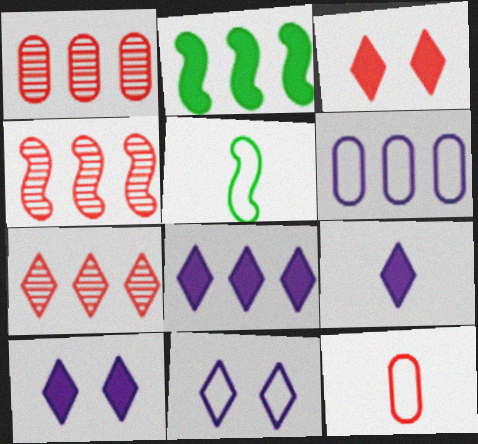[[1, 4, 7], 
[1, 5, 10], 
[2, 6, 7], 
[3, 4, 12], 
[8, 9, 10]]